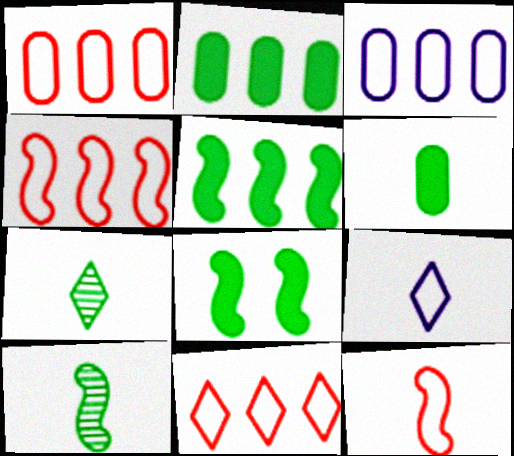[[1, 4, 11]]